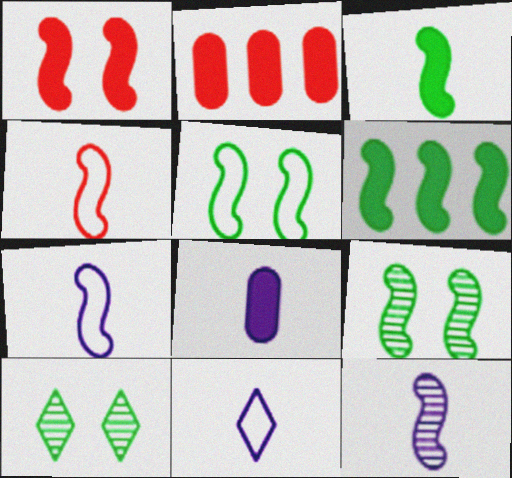[[2, 7, 10], 
[2, 9, 11], 
[3, 4, 12], 
[8, 11, 12]]